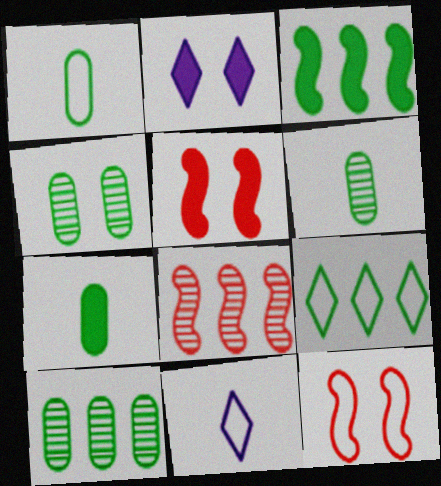[[1, 2, 8], 
[1, 6, 7], 
[2, 4, 12], 
[3, 9, 10], 
[4, 6, 10], 
[5, 10, 11]]